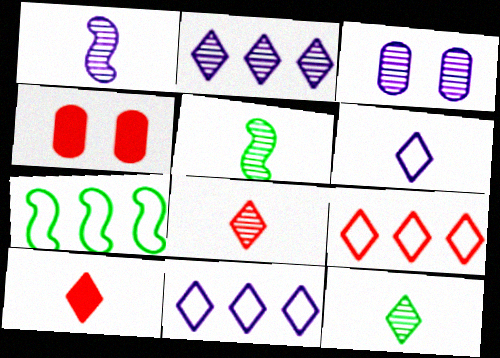[[1, 2, 3], 
[3, 7, 10], 
[4, 5, 11], 
[6, 10, 12]]